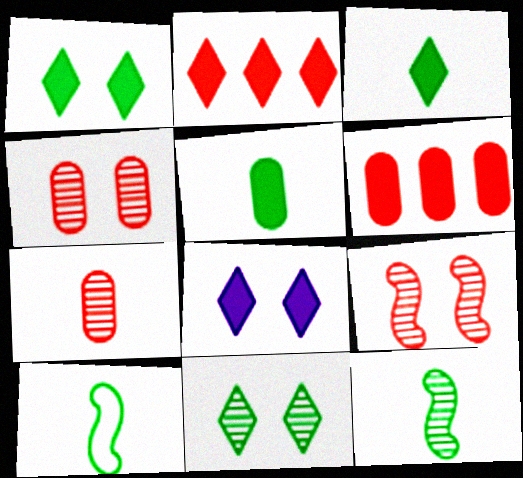[[2, 3, 8]]